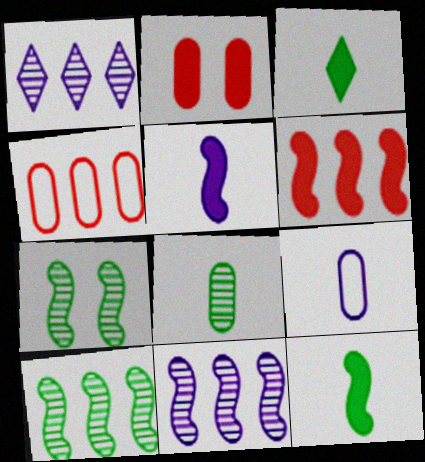[]